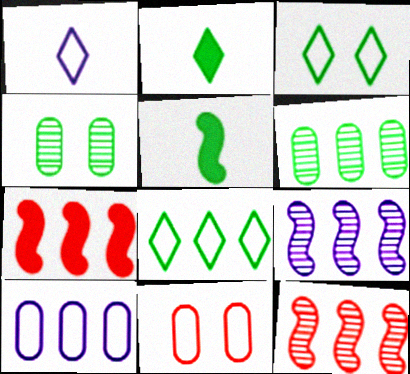[[1, 4, 7], 
[2, 9, 11], 
[3, 5, 6], 
[4, 5, 8]]